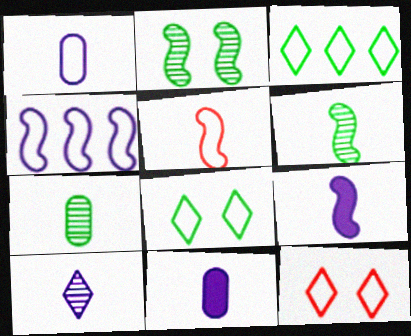[[1, 9, 10], 
[5, 6, 9]]